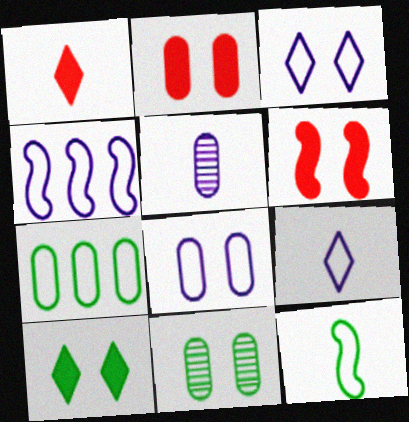[[1, 4, 11], 
[1, 5, 12], 
[2, 5, 7], 
[2, 8, 11], 
[3, 6, 11], 
[4, 8, 9]]